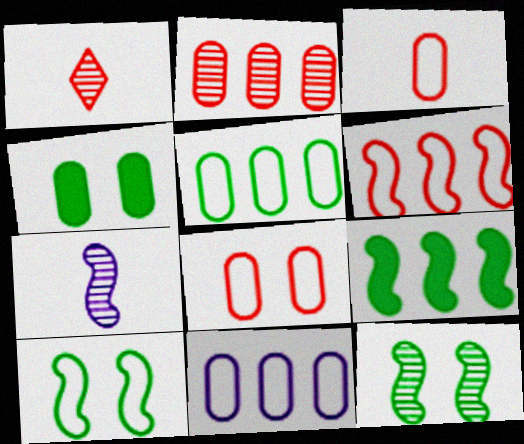[]